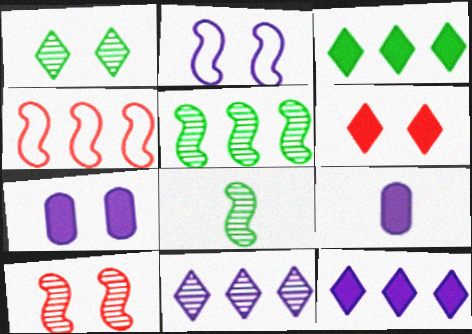[[1, 4, 9], 
[2, 9, 11]]